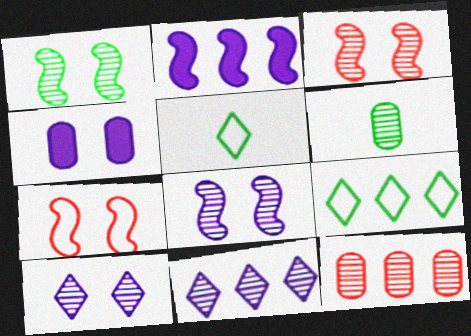[[1, 3, 8], 
[2, 9, 12], 
[3, 6, 11]]